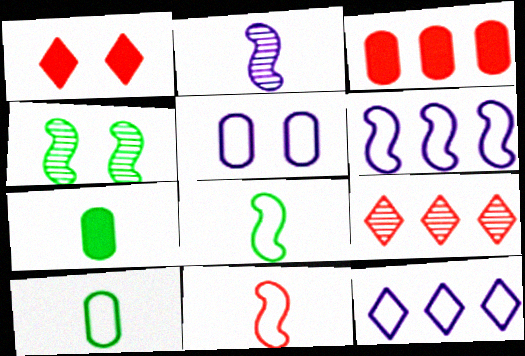[[1, 4, 5]]